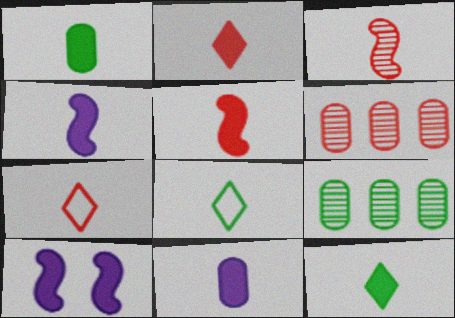[[1, 2, 4], 
[3, 8, 11], 
[5, 11, 12], 
[6, 8, 10], 
[7, 9, 10]]